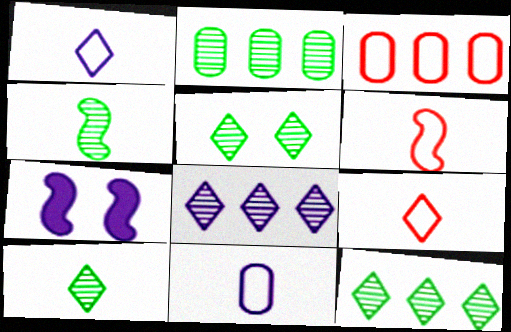[[2, 4, 5], 
[2, 7, 9], 
[3, 7, 10], 
[5, 10, 12], 
[7, 8, 11]]